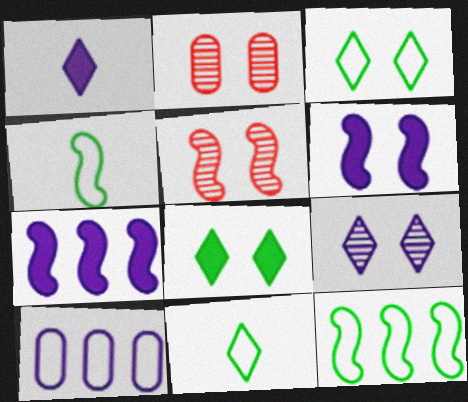[[1, 2, 12], 
[2, 3, 6], 
[2, 7, 11], 
[4, 5, 7]]